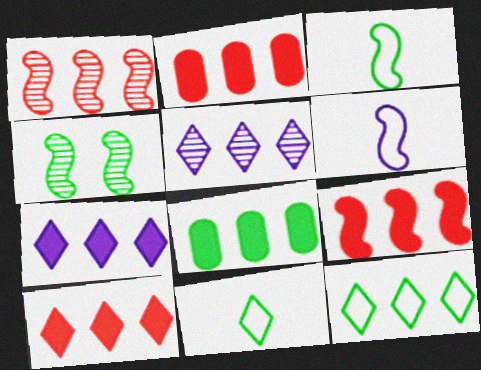[[2, 9, 10], 
[4, 6, 9], 
[4, 8, 11], 
[5, 10, 12], 
[7, 8, 9]]